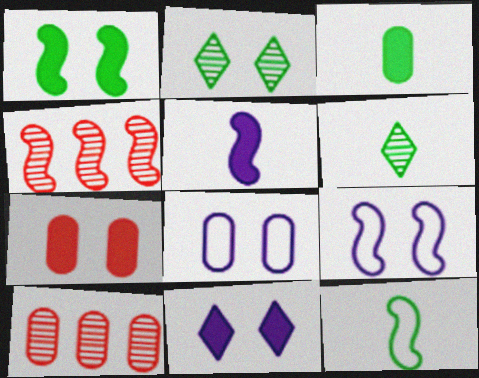[[1, 7, 11], 
[2, 7, 9], 
[3, 6, 12], 
[3, 8, 10], 
[10, 11, 12]]